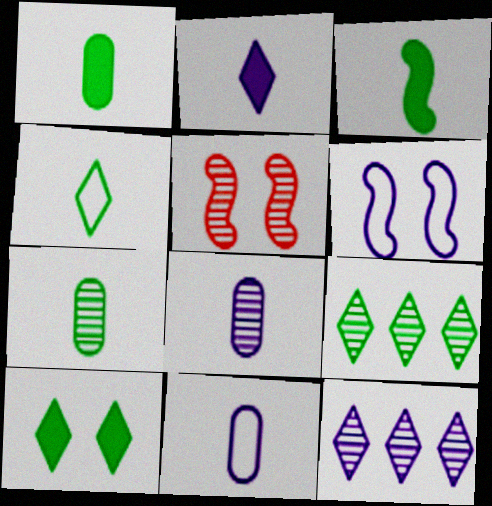[[3, 4, 7], 
[4, 9, 10], 
[5, 7, 12], 
[5, 8, 9]]